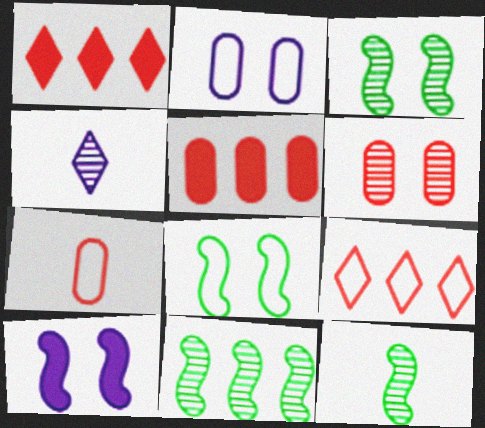[[1, 2, 12], 
[3, 11, 12], 
[4, 5, 8], 
[4, 6, 11], 
[5, 6, 7]]